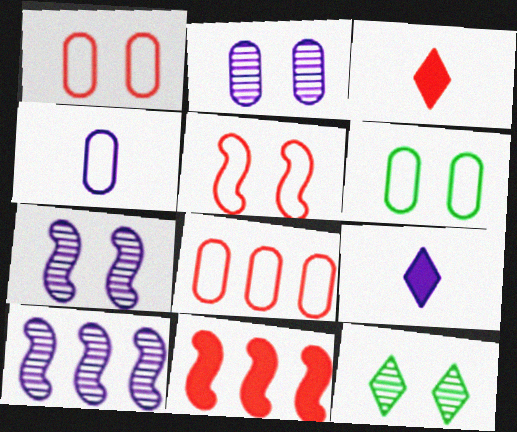[[3, 6, 10], 
[4, 6, 8], 
[4, 11, 12]]